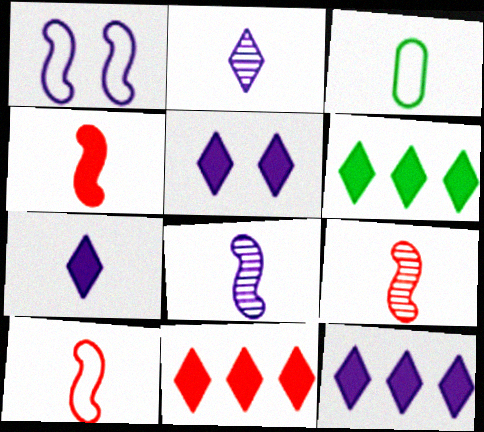[[2, 3, 4], 
[3, 7, 9], 
[4, 9, 10], 
[5, 7, 12], 
[6, 11, 12]]